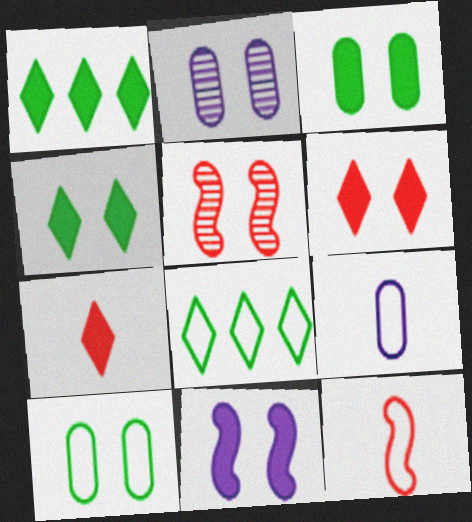[[1, 2, 12], 
[1, 5, 9], 
[3, 6, 11]]